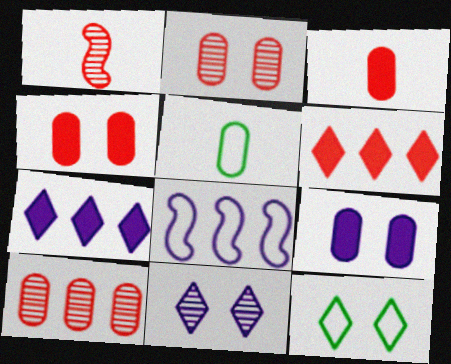[[5, 9, 10]]